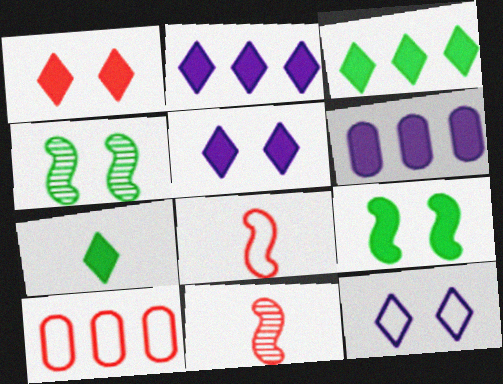[[1, 2, 7], 
[1, 10, 11]]